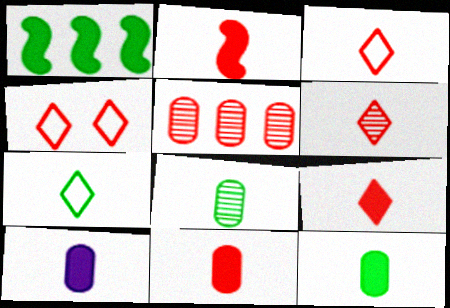[[2, 4, 5], 
[2, 9, 11], 
[3, 6, 9], 
[10, 11, 12]]